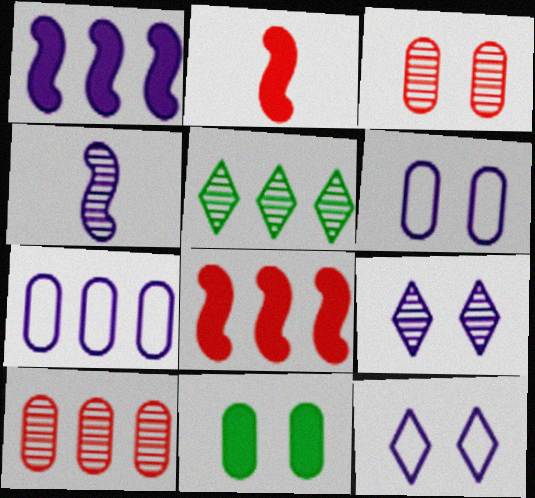[[2, 5, 6], 
[3, 4, 5], 
[3, 6, 11], 
[5, 7, 8]]